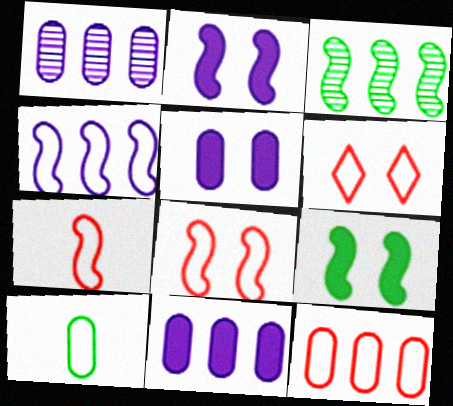[[2, 3, 7], 
[4, 6, 10], 
[6, 7, 12]]